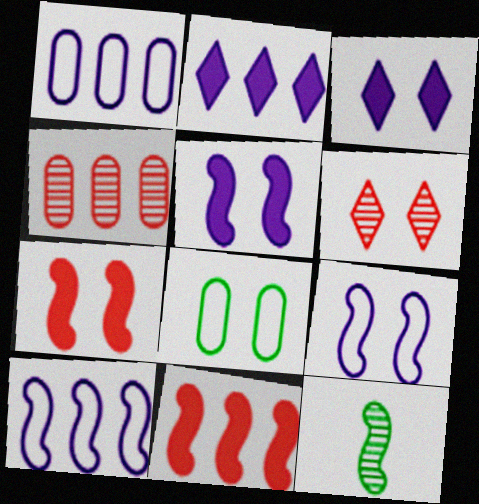[[5, 6, 8], 
[7, 10, 12], 
[9, 11, 12]]